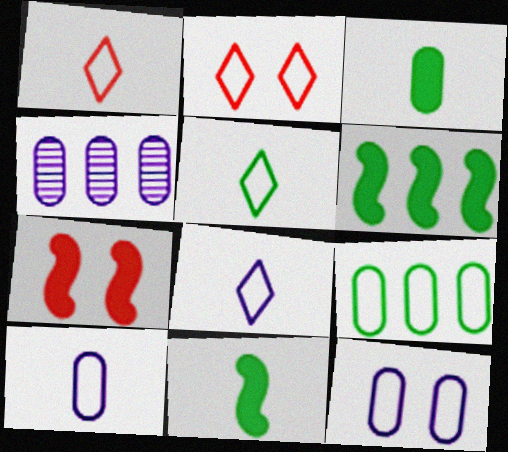[[1, 5, 8], 
[2, 4, 11], 
[4, 5, 7]]